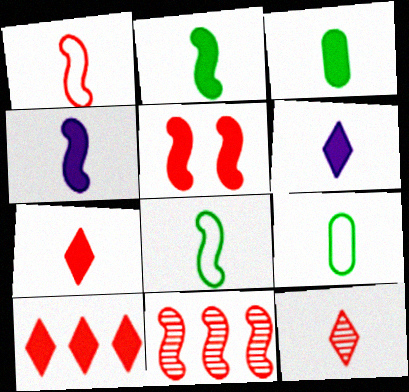[[1, 5, 11], 
[3, 4, 7], 
[4, 9, 12]]